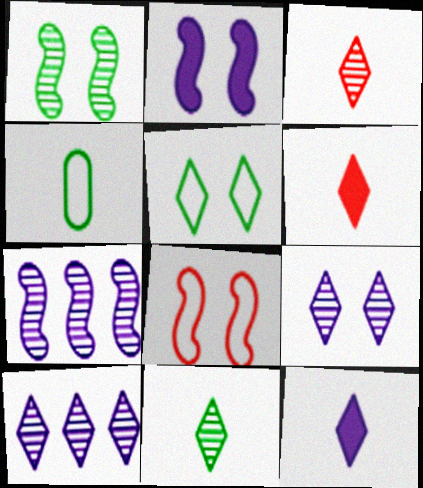[[1, 2, 8], 
[5, 6, 10]]